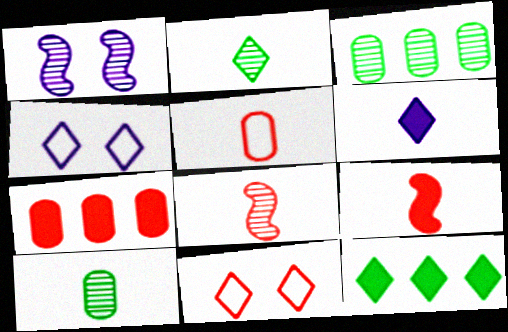[[1, 5, 12], 
[3, 4, 9], 
[7, 8, 11]]